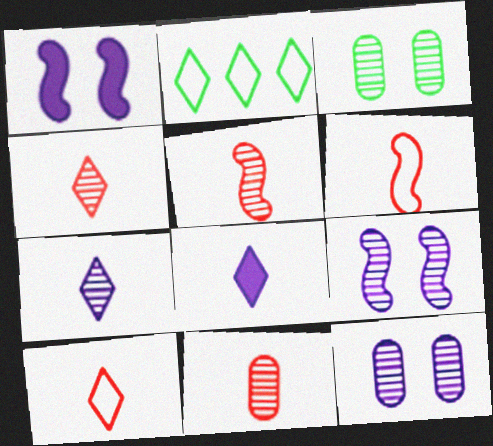[[1, 2, 11], 
[4, 5, 11]]